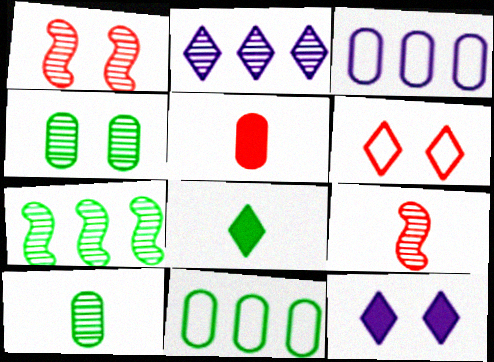[[1, 2, 10], 
[1, 3, 8], 
[2, 4, 9], 
[2, 6, 8], 
[3, 4, 5], 
[9, 11, 12]]